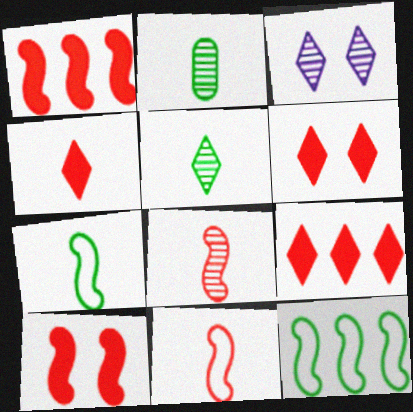[[4, 6, 9]]